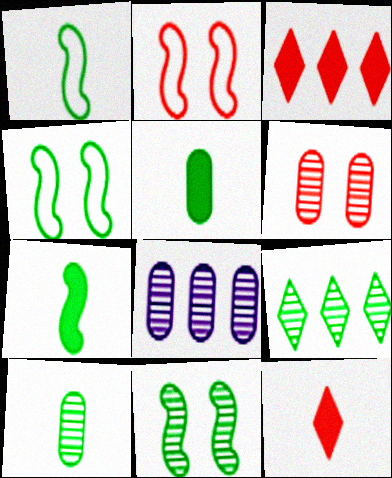[[4, 5, 9], 
[4, 8, 12], 
[6, 8, 10], 
[9, 10, 11]]